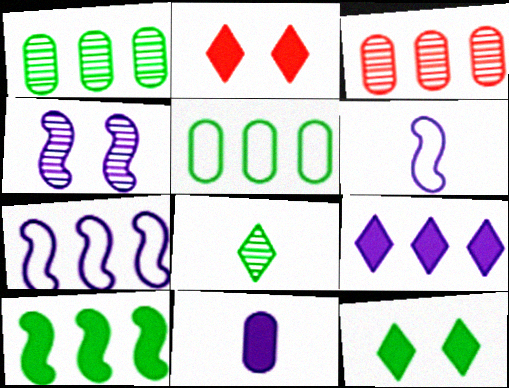[[1, 2, 6], 
[2, 10, 11], 
[3, 4, 8], 
[3, 6, 12]]